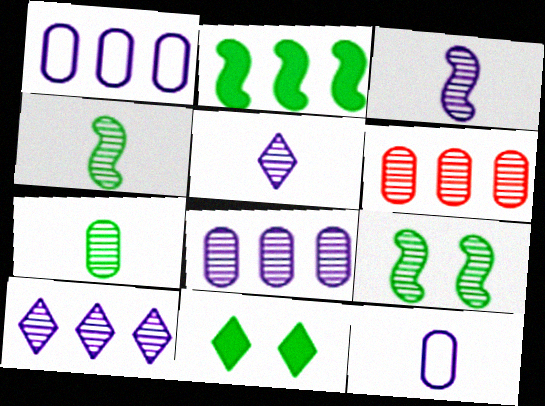[[5, 6, 9]]